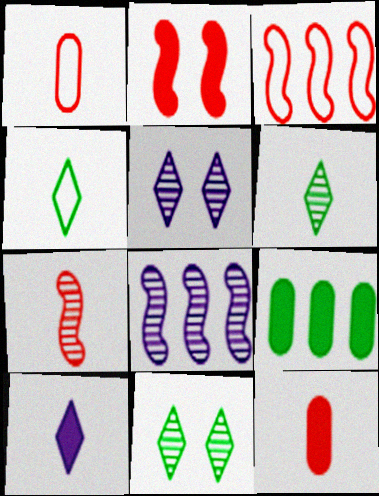[[2, 3, 7], 
[2, 9, 10]]